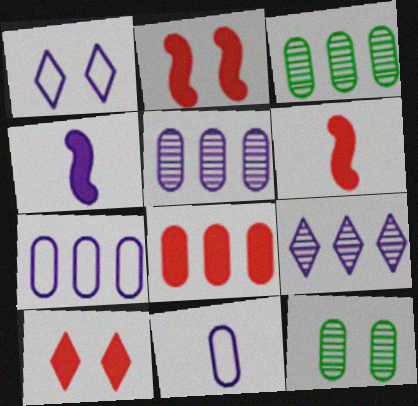[[1, 2, 12], 
[1, 3, 6], 
[1, 4, 5], 
[3, 7, 8], 
[6, 8, 10], 
[8, 11, 12]]